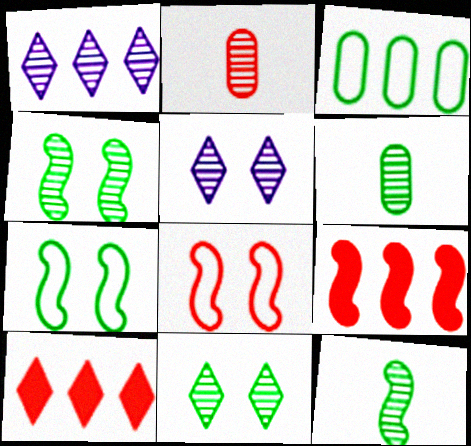[[1, 2, 4], 
[1, 3, 9], 
[2, 8, 10]]